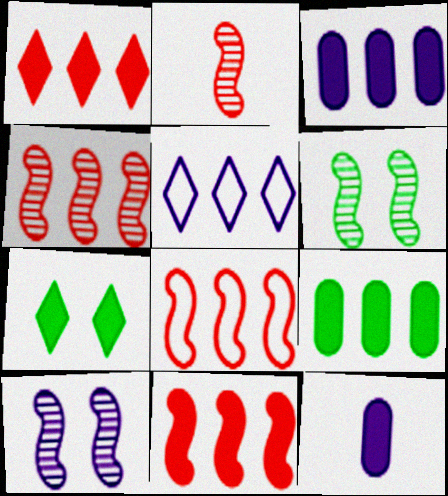[[4, 5, 9], 
[4, 8, 11], 
[5, 10, 12], 
[7, 11, 12]]